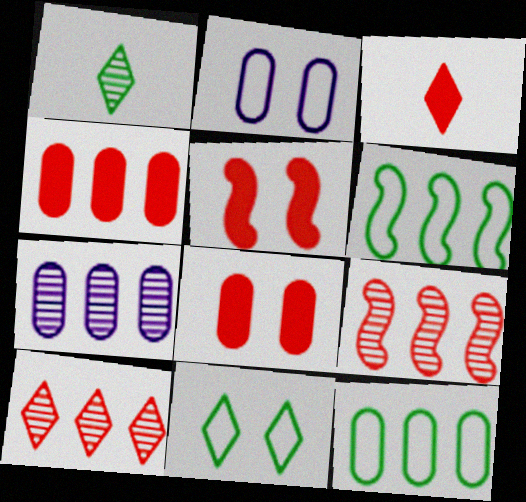[[3, 4, 5], 
[4, 7, 12]]